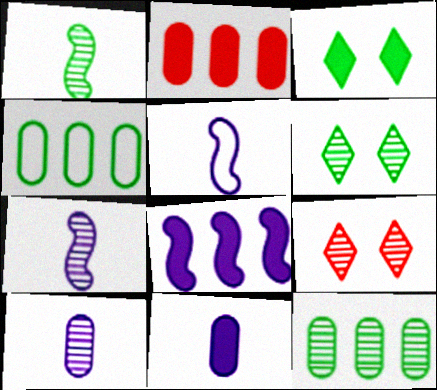[[1, 3, 4], 
[1, 6, 12], 
[2, 5, 6], 
[7, 9, 12]]